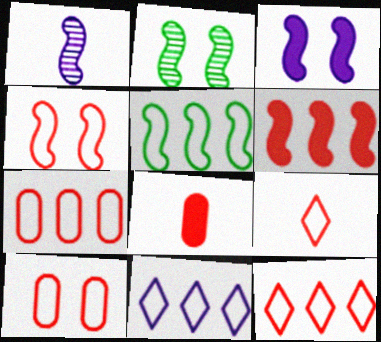[[2, 3, 4], 
[2, 8, 11], 
[4, 7, 9], 
[5, 7, 11]]